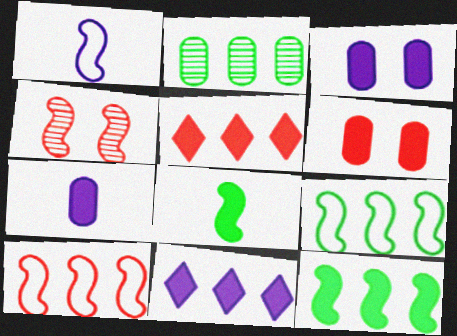[[1, 4, 12], 
[2, 10, 11], 
[3, 5, 8], 
[6, 8, 11]]